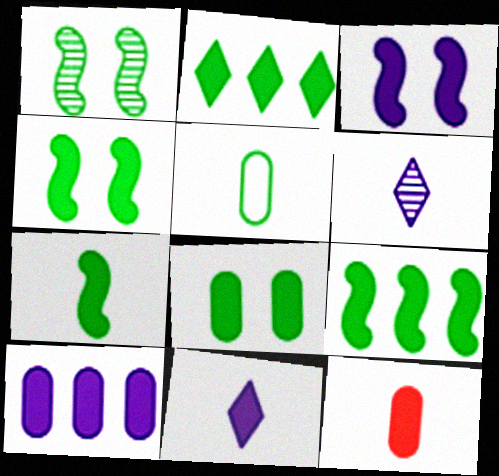[[1, 2, 5], 
[2, 3, 12], 
[2, 7, 8], 
[3, 10, 11], 
[4, 7, 9], 
[7, 11, 12], 
[8, 10, 12]]